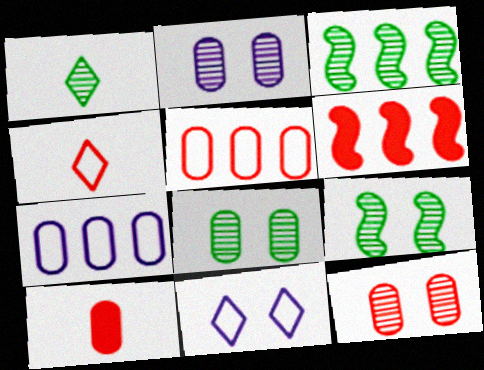[[1, 3, 8], 
[2, 8, 12], 
[3, 10, 11], 
[4, 6, 12], 
[5, 10, 12], 
[7, 8, 10]]